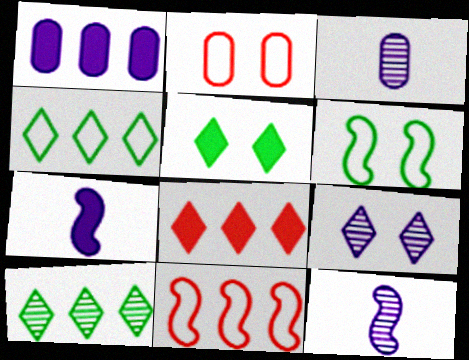[[1, 10, 11], 
[2, 7, 10], 
[3, 5, 11], 
[3, 6, 8]]